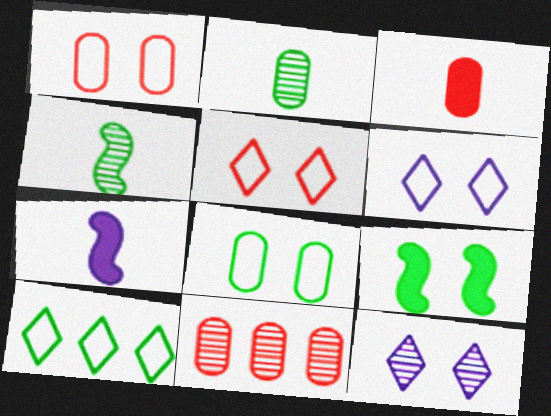[[1, 3, 11], 
[1, 9, 12], 
[2, 9, 10], 
[4, 11, 12]]